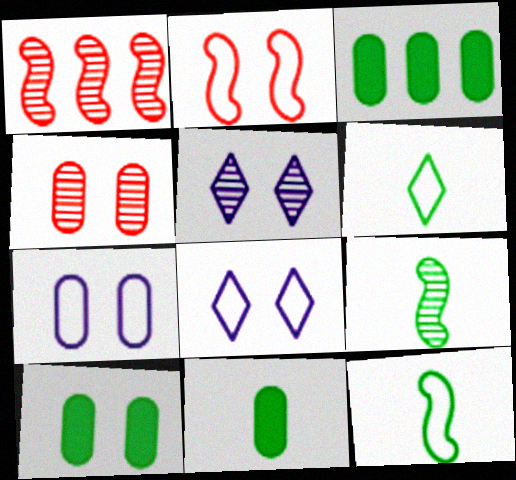[[1, 8, 11], 
[2, 5, 10], 
[3, 10, 11], 
[4, 7, 10], 
[6, 9, 11]]